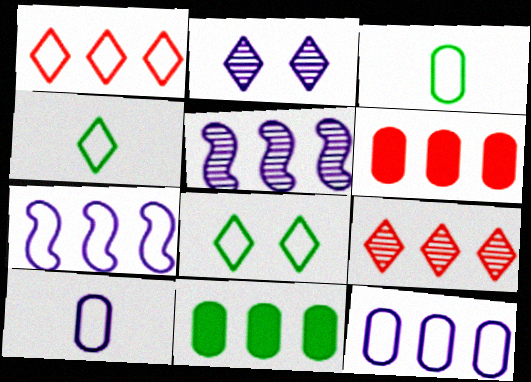[[1, 5, 11], 
[7, 9, 11]]